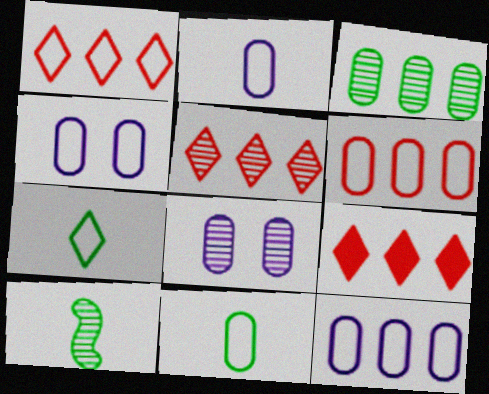[[1, 5, 9], 
[2, 4, 12], 
[4, 6, 11], 
[4, 9, 10], 
[5, 8, 10]]